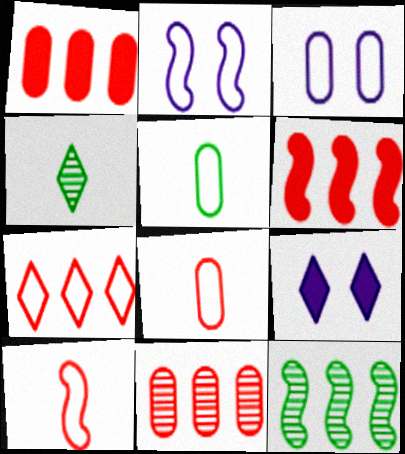[[1, 2, 4], 
[2, 5, 7], 
[3, 4, 6], 
[4, 7, 9], 
[6, 7, 11], 
[8, 9, 12]]